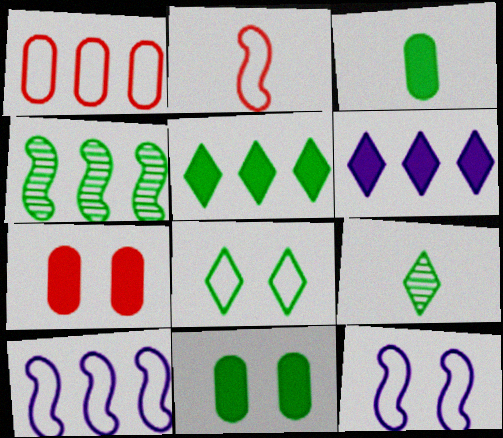[[1, 4, 6], 
[3, 4, 8], 
[5, 8, 9], 
[7, 9, 10]]